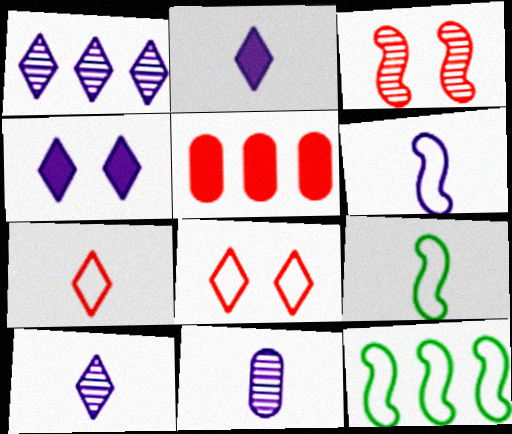[[1, 5, 12], 
[2, 6, 11], 
[3, 5, 7]]